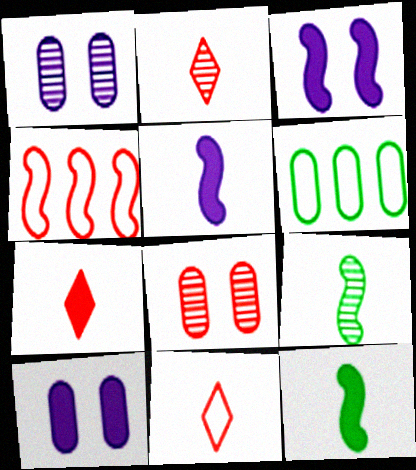[[2, 3, 6], 
[2, 7, 11], 
[3, 4, 9], 
[4, 7, 8]]